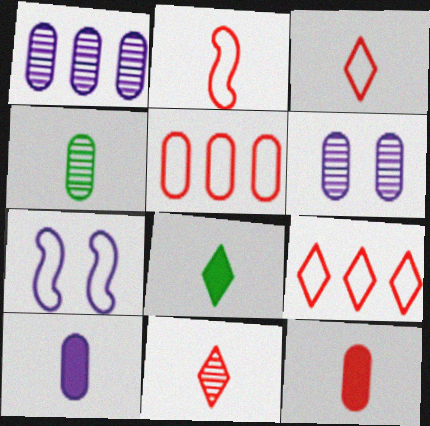[[2, 11, 12]]